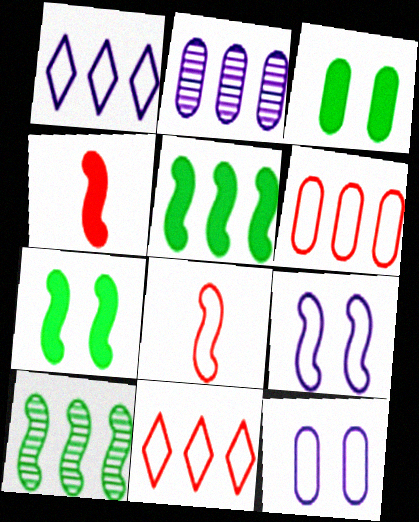[[2, 5, 11], 
[4, 9, 10]]